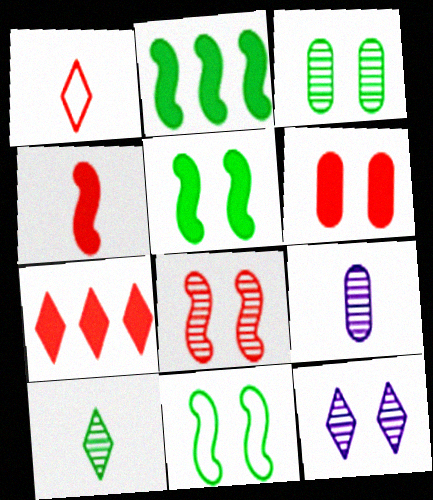[[3, 8, 12], 
[4, 6, 7], 
[6, 11, 12], 
[7, 9, 11]]